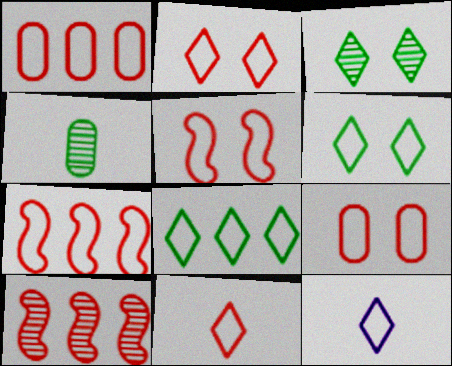[[1, 5, 11], 
[2, 5, 9], 
[2, 8, 12], 
[7, 9, 11]]